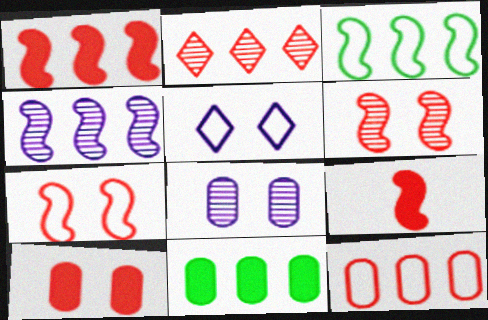[[1, 2, 12], 
[1, 3, 4]]